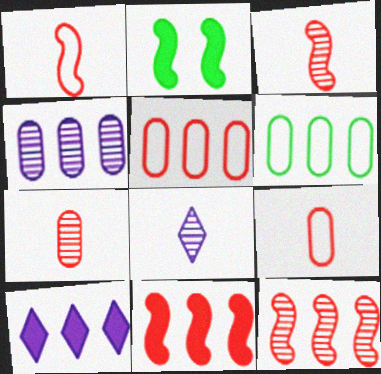[[2, 5, 8], 
[6, 10, 12]]